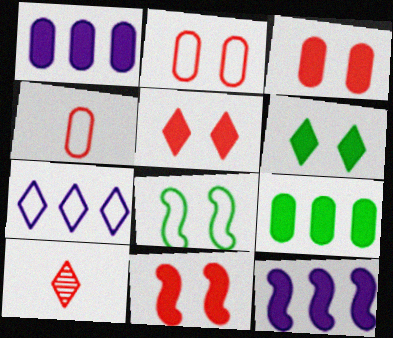[[1, 8, 10], 
[3, 5, 11], 
[4, 7, 8], 
[6, 7, 10]]